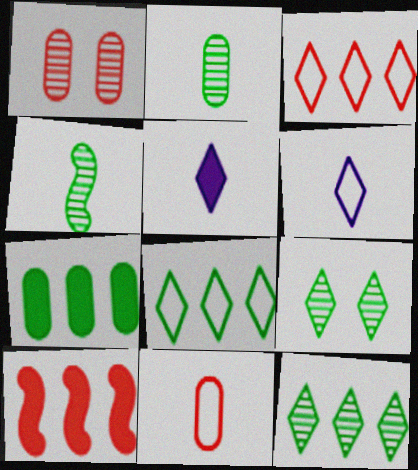[[3, 5, 9], 
[4, 5, 11]]